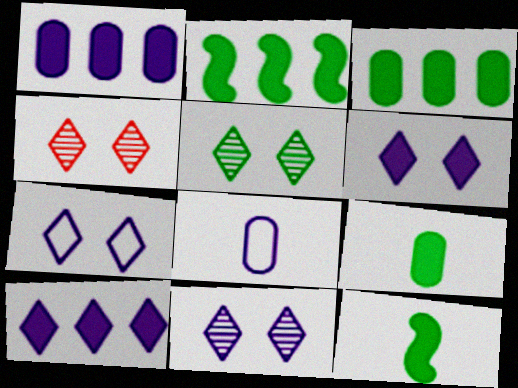[[2, 4, 8], 
[4, 5, 11], 
[6, 7, 11]]